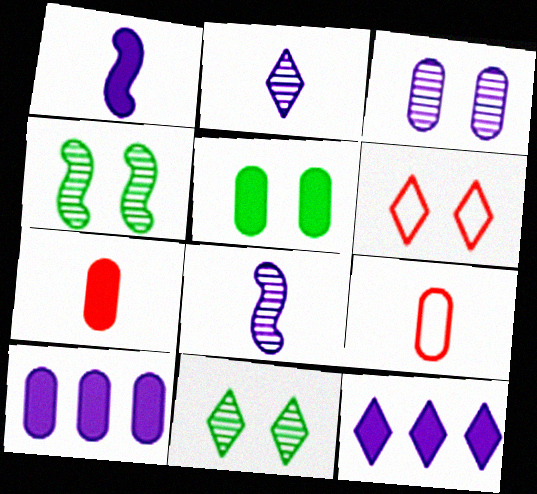[[4, 9, 12], 
[5, 7, 10]]